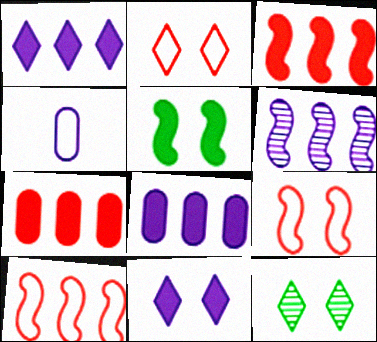[[2, 11, 12], 
[3, 4, 12], 
[4, 6, 11]]